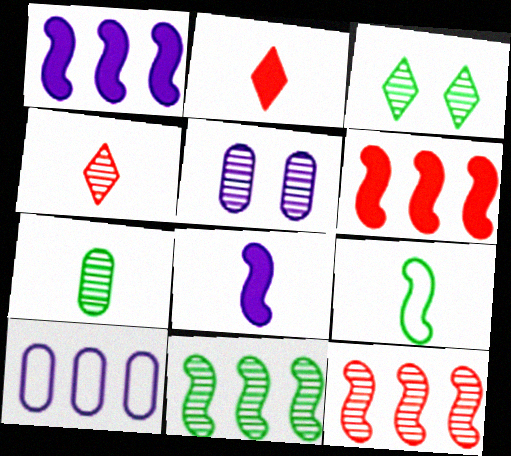[[3, 7, 11], 
[4, 5, 11]]